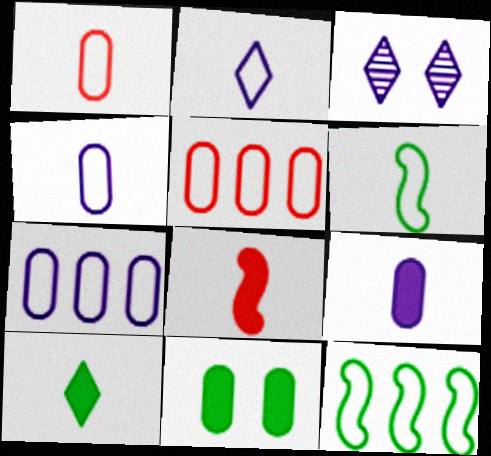[[1, 2, 6], 
[8, 9, 10]]